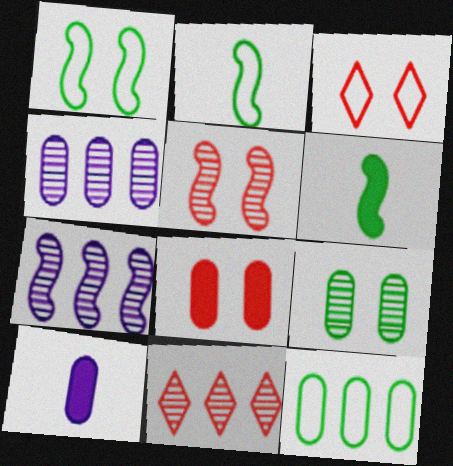[[1, 10, 11], 
[3, 4, 6], 
[3, 5, 8]]